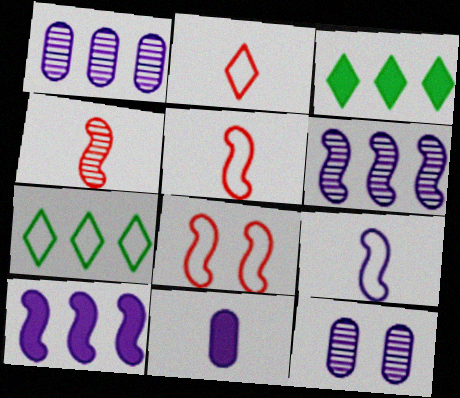[[3, 5, 12]]